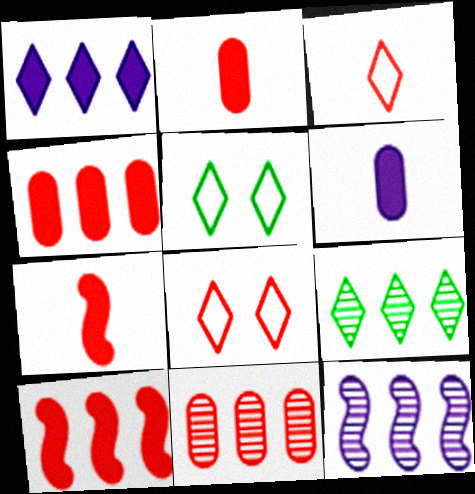[[2, 5, 12], 
[7, 8, 11], 
[9, 11, 12]]